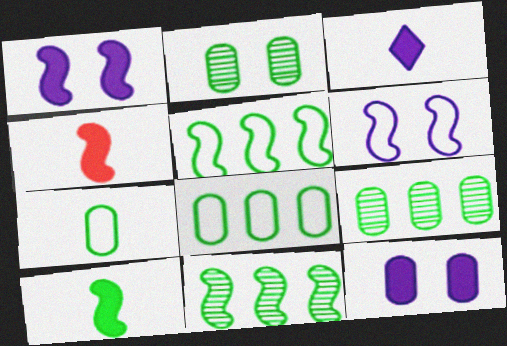[[4, 6, 11]]